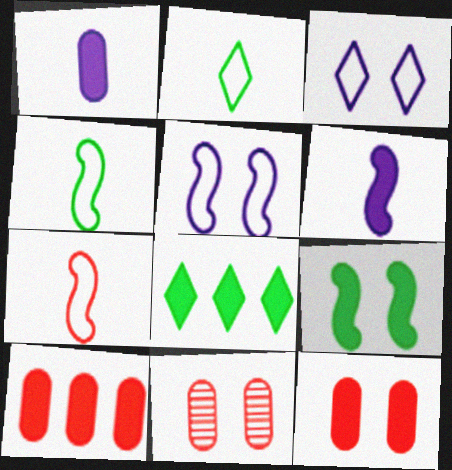[[3, 9, 11], 
[6, 8, 12]]